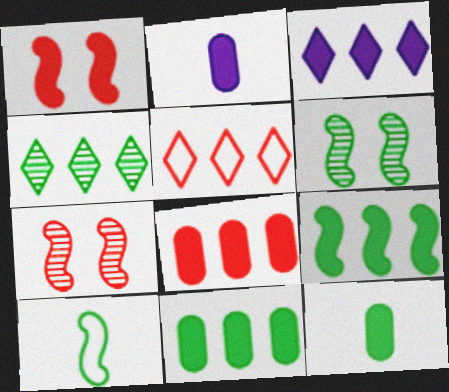[[1, 3, 12], 
[2, 5, 6], 
[3, 4, 5], 
[3, 8, 9], 
[6, 9, 10]]